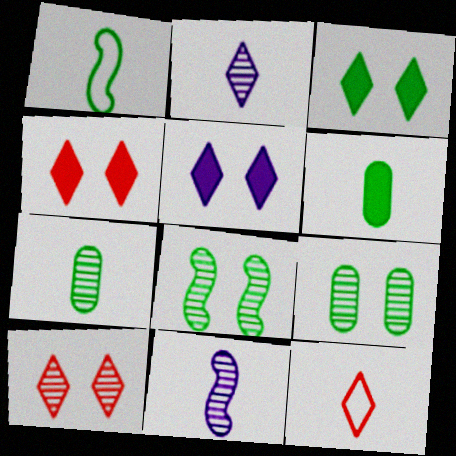[[3, 4, 5], 
[6, 11, 12]]